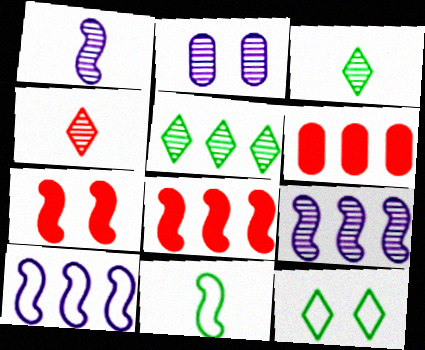[[1, 6, 12], 
[2, 7, 12], 
[5, 6, 10], 
[7, 9, 11]]